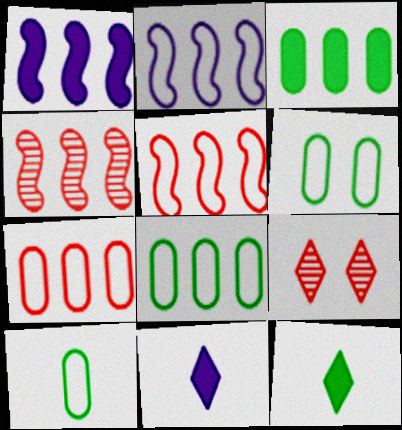[[1, 9, 10], 
[4, 6, 11], 
[6, 8, 10]]